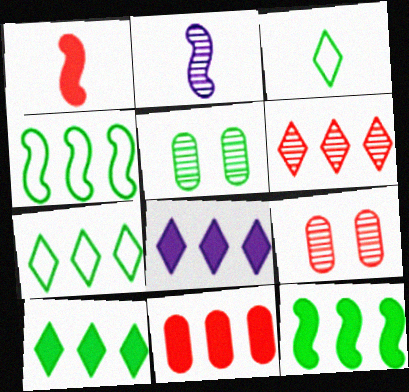[[2, 5, 6], 
[3, 5, 12], 
[6, 7, 8], 
[8, 11, 12]]